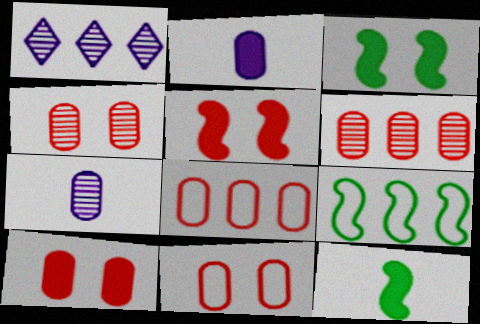[[1, 11, 12], 
[4, 10, 11]]